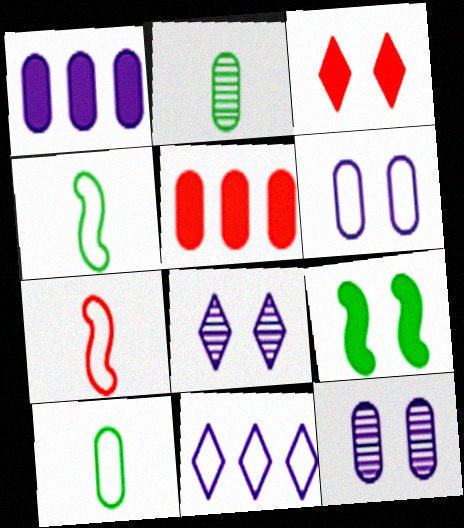[[2, 5, 6], 
[4, 5, 8], 
[5, 10, 12]]